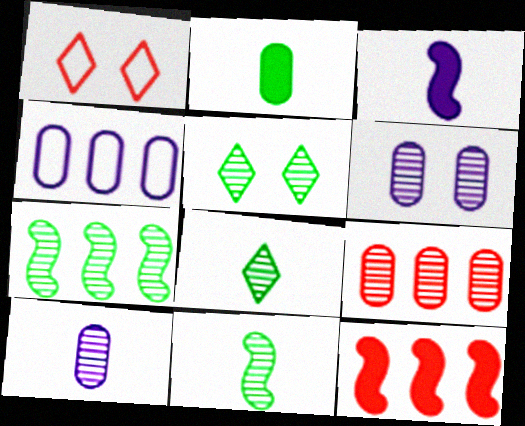[]